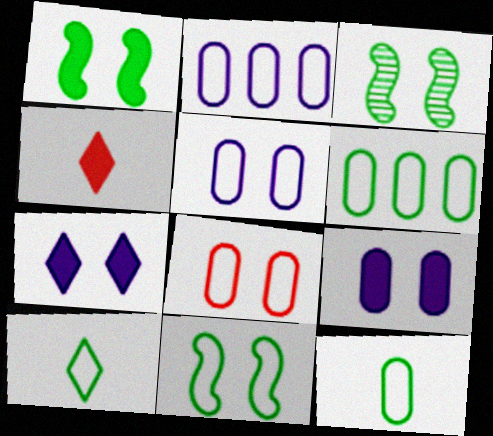[[1, 3, 11], 
[2, 3, 4], 
[2, 8, 12], 
[3, 7, 8], 
[6, 10, 11]]